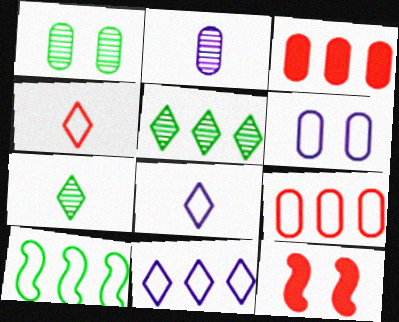[[4, 6, 10], 
[9, 10, 11]]